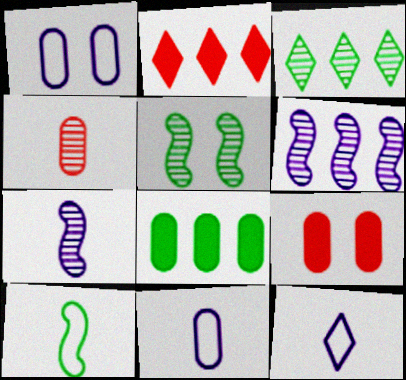[[1, 4, 8], 
[2, 5, 11]]